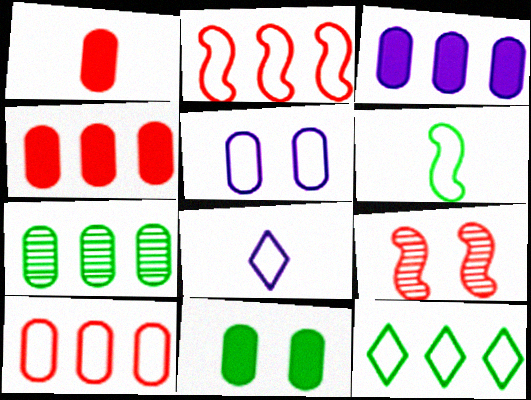[[1, 3, 11], 
[1, 5, 7], 
[3, 7, 10]]